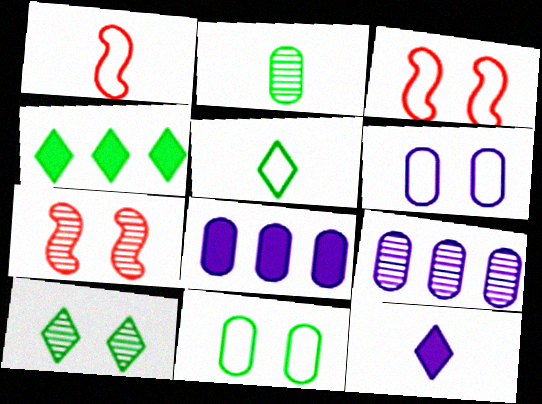[[1, 2, 12], 
[1, 8, 10], 
[4, 5, 10], 
[5, 7, 8]]